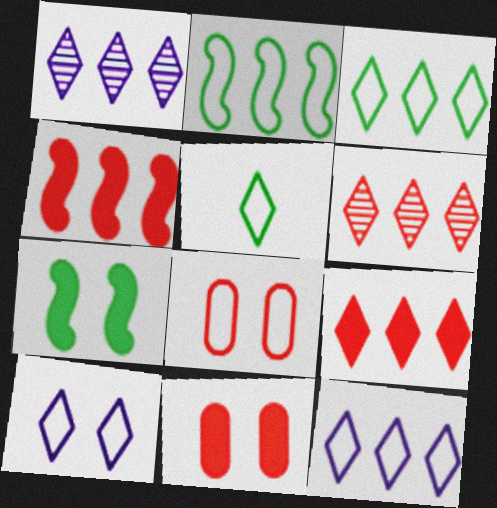[[1, 3, 9]]